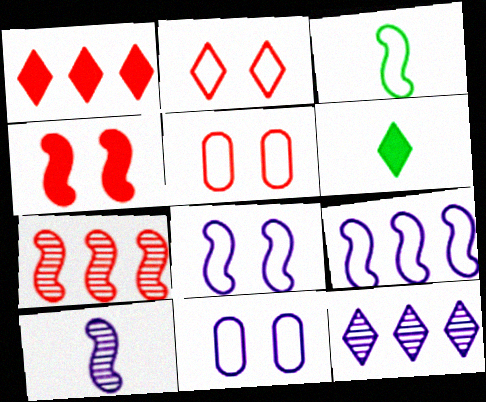[[2, 6, 12], 
[6, 7, 11]]